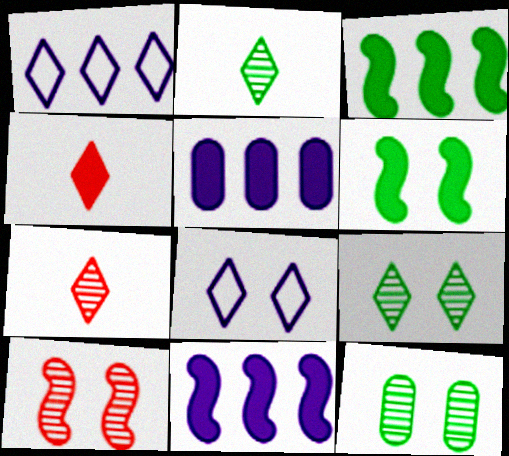[[1, 4, 9], 
[4, 5, 6]]